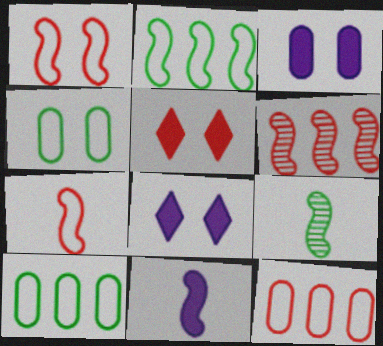[[7, 9, 11], 
[8, 9, 12]]